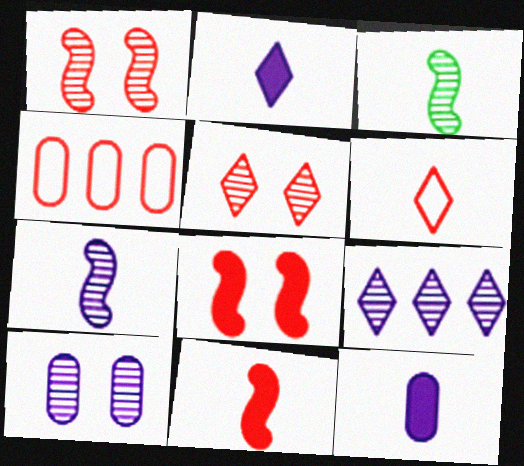[[3, 6, 12], 
[4, 5, 11], 
[7, 9, 10]]